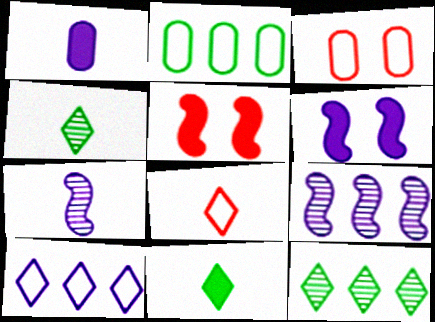[[3, 9, 11]]